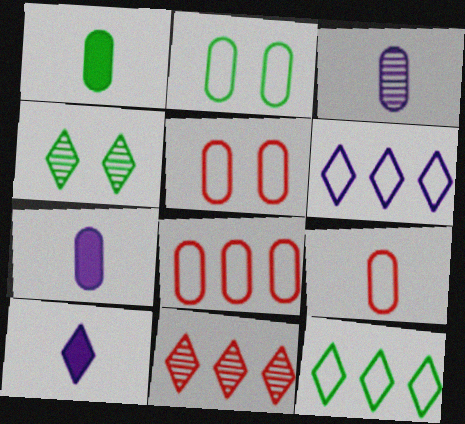[[1, 3, 9], 
[5, 8, 9]]